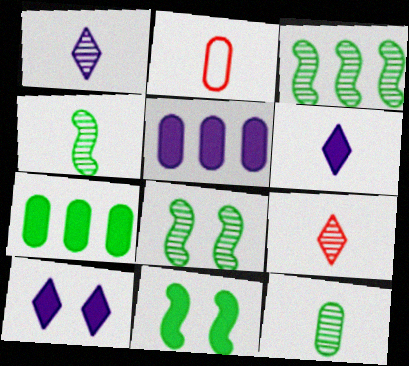[[2, 3, 10], 
[2, 4, 6], 
[3, 4, 8]]